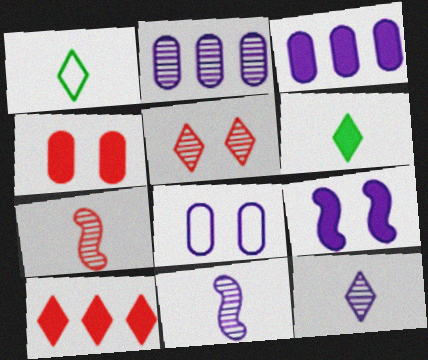[]